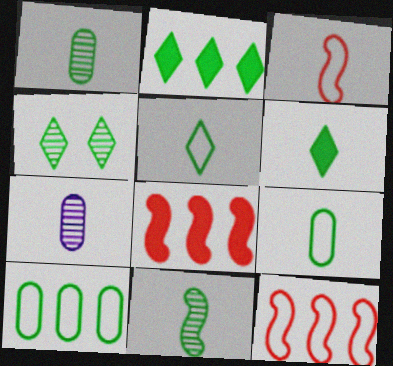[[2, 4, 5], 
[3, 6, 7], 
[6, 9, 11]]